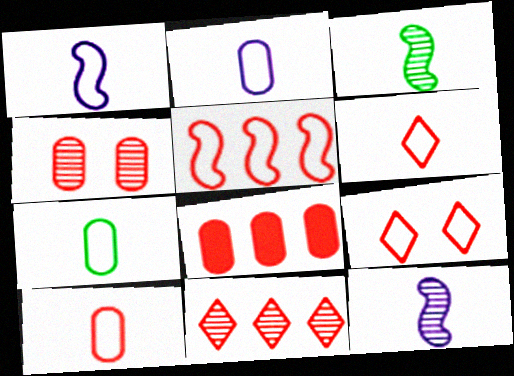[[1, 6, 7], 
[2, 7, 10], 
[4, 8, 10], 
[5, 8, 11], 
[5, 9, 10]]